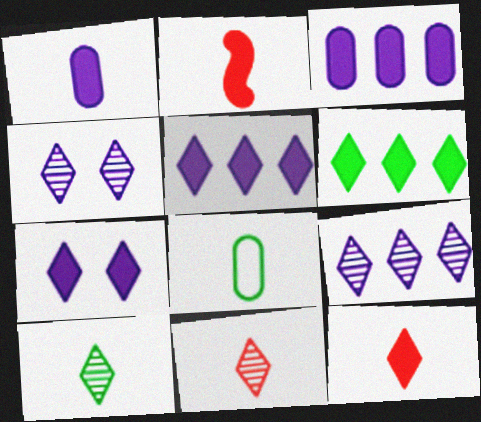[[6, 7, 12]]